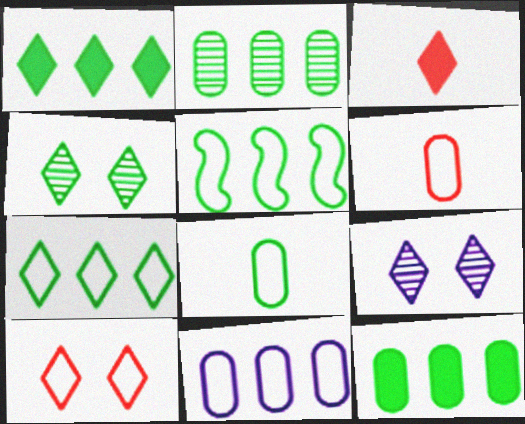[[1, 2, 5], 
[3, 7, 9]]